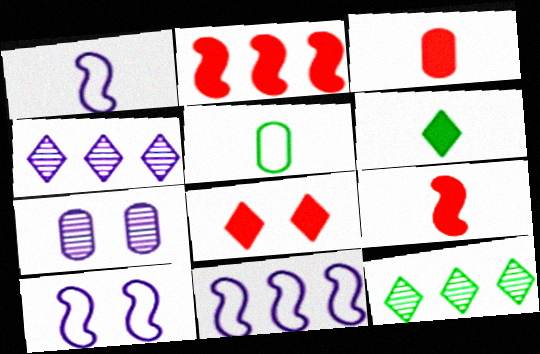[[1, 10, 11], 
[2, 3, 8], 
[3, 10, 12]]